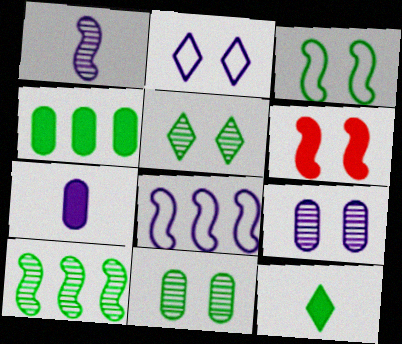[[2, 6, 11]]